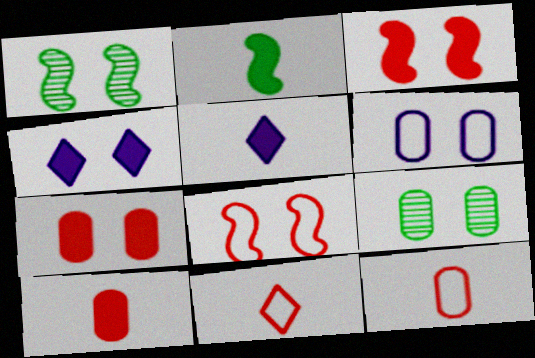[[2, 5, 10], 
[4, 8, 9], 
[6, 7, 9]]